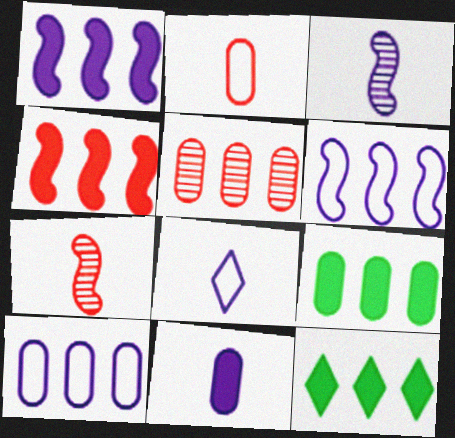[[3, 8, 11], 
[5, 6, 12], 
[5, 9, 10]]